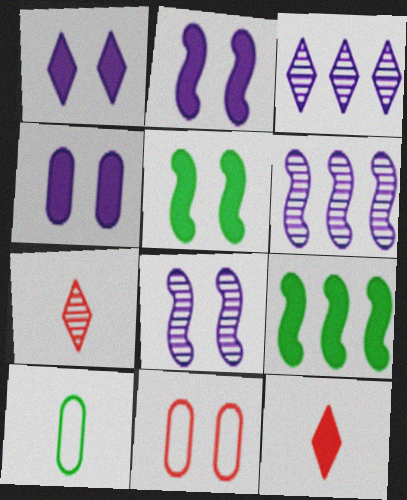[[1, 2, 4], 
[4, 9, 12]]